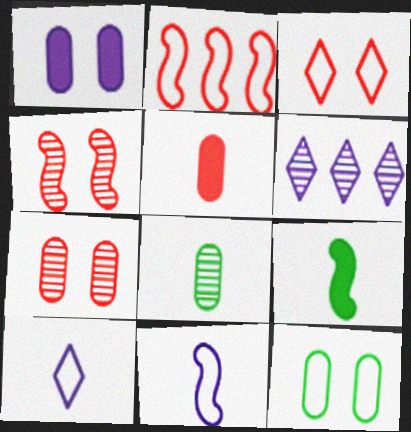[[1, 6, 11], 
[1, 7, 12], 
[2, 10, 12], 
[4, 6, 8]]